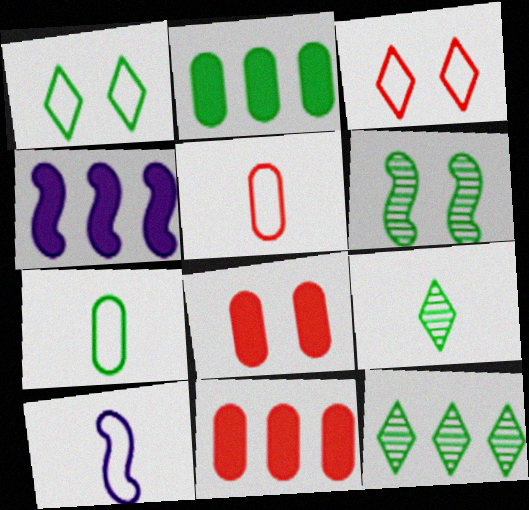[[8, 10, 12]]